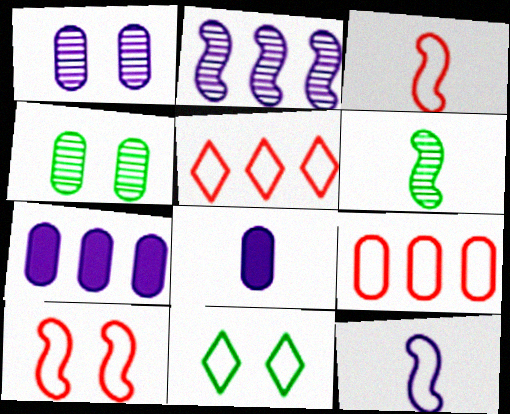[[4, 8, 9], 
[9, 11, 12]]